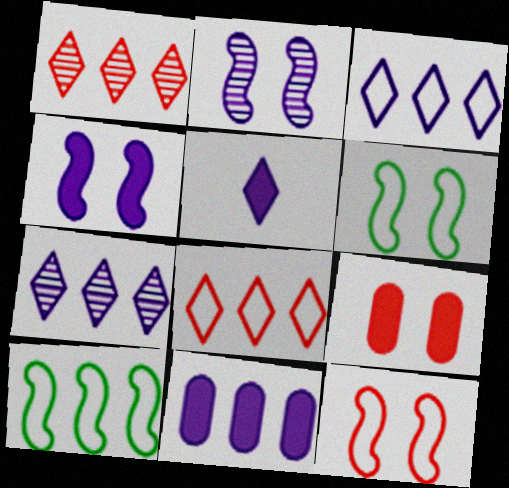[[1, 10, 11], 
[4, 5, 11]]